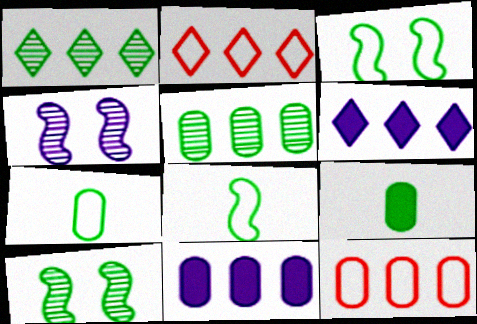[[1, 2, 6], 
[1, 3, 9], 
[2, 4, 9], 
[5, 11, 12]]